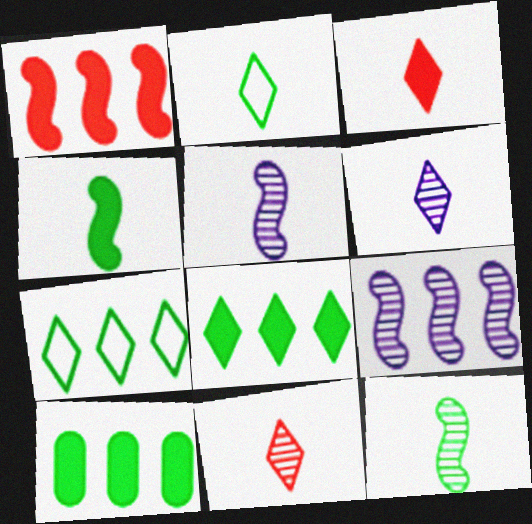[[2, 3, 6]]